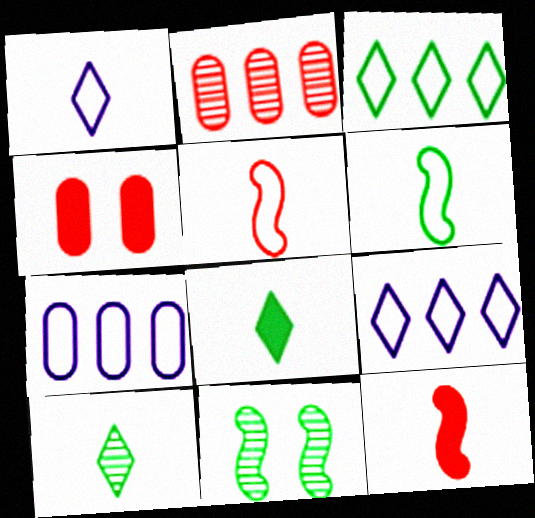[]